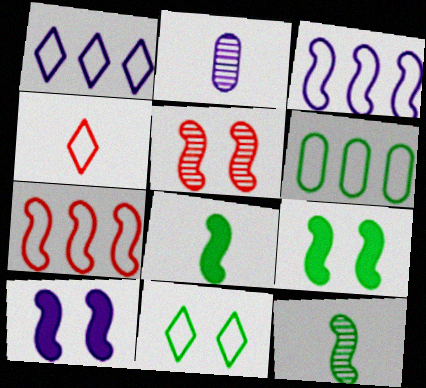[[1, 2, 10], 
[1, 4, 11], 
[1, 6, 7], 
[2, 4, 8], 
[3, 5, 8], 
[7, 10, 12]]